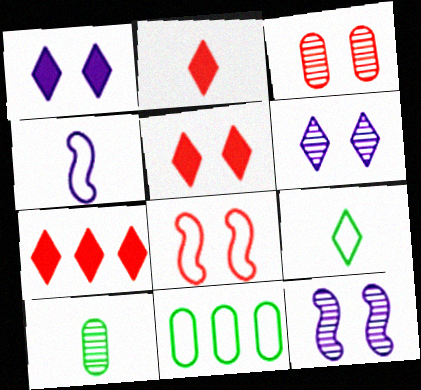[[2, 4, 10], 
[2, 5, 7], 
[2, 11, 12], 
[3, 5, 8], 
[6, 7, 9]]